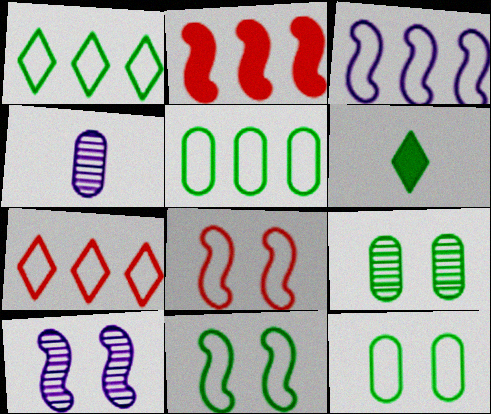[[3, 5, 7]]